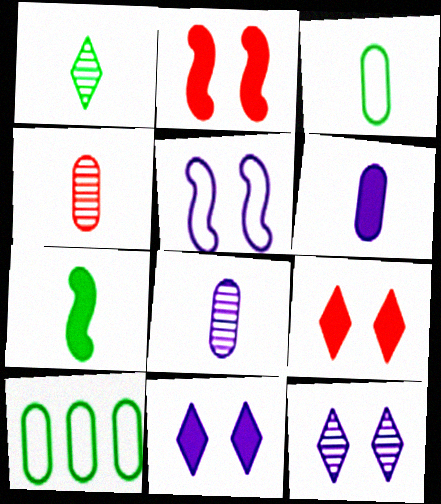[[1, 3, 7], 
[3, 4, 6]]